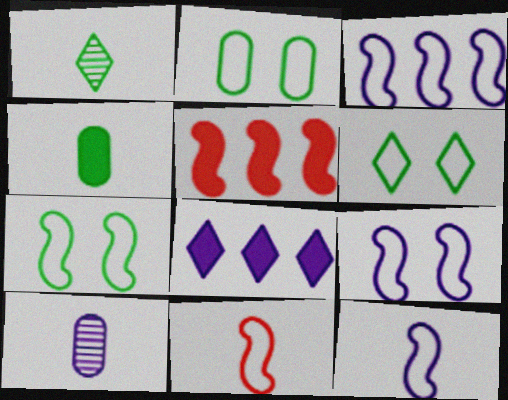[[2, 6, 7], 
[3, 7, 11], 
[3, 9, 12], 
[5, 6, 10], 
[8, 9, 10]]